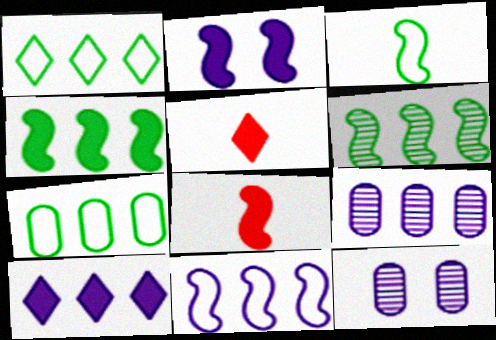[[1, 8, 12], 
[2, 4, 8], 
[9, 10, 11]]